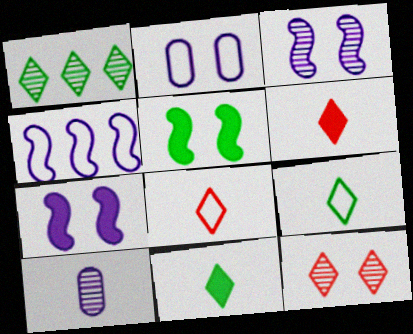[[2, 5, 12]]